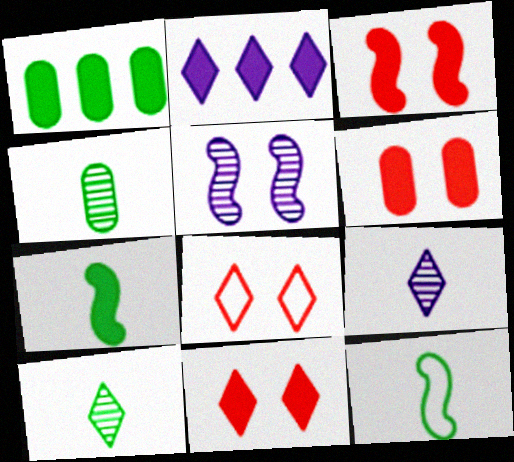[[2, 6, 7], 
[2, 8, 10], 
[3, 6, 11]]